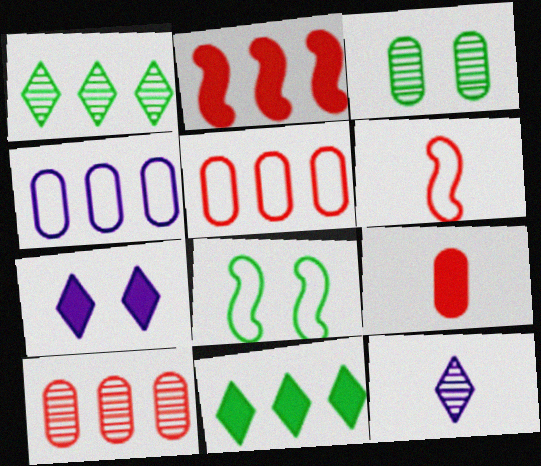[[1, 2, 4], 
[3, 4, 9]]